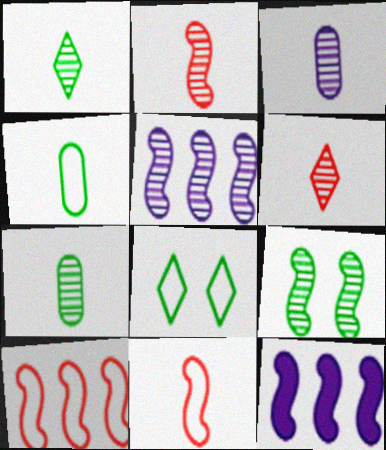[[1, 2, 3], 
[2, 5, 9], 
[9, 11, 12]]